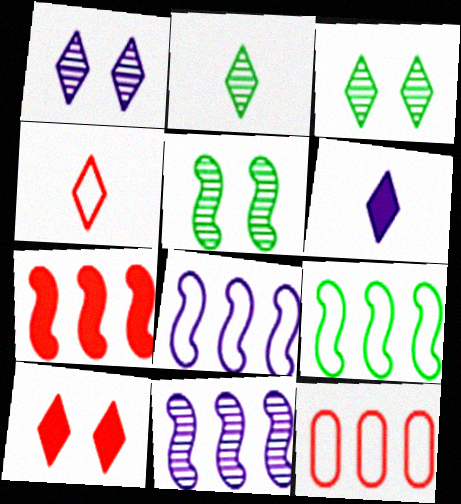[[2, 4, 6], 
[5, 6, 12], 
[7, 9, 11]]